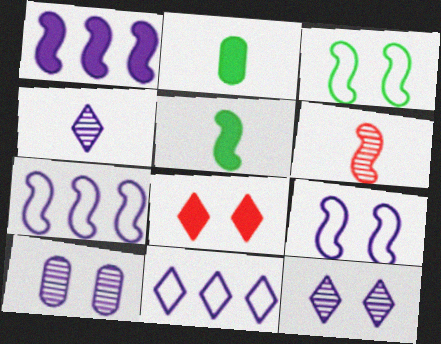[[1, 2, 8], 
[1, 3, 6], 
[3, 8, 10]]